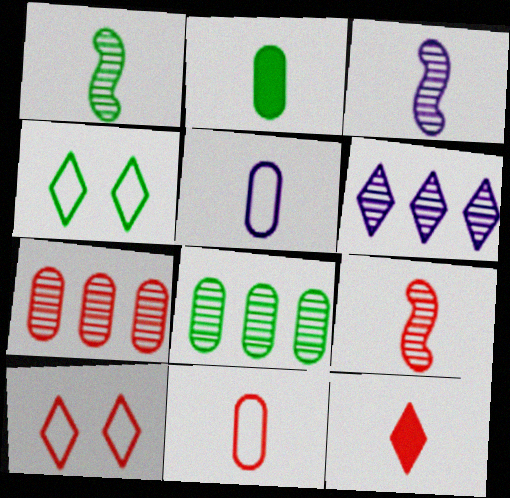[[1, 3, 9], 
[1, 5, 12], 
[4, 6, 12], 
[9, 11, 12]]